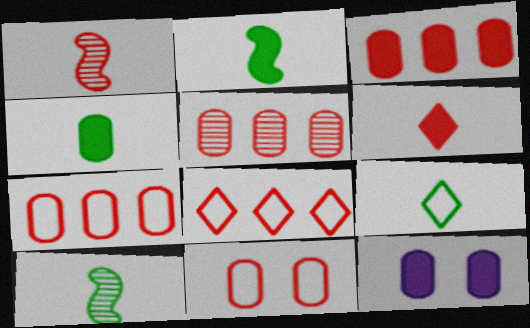[[3, 4, 12], 
[3, 5, 7], 
[4, 9, 10], 
[8, 10, 12]]